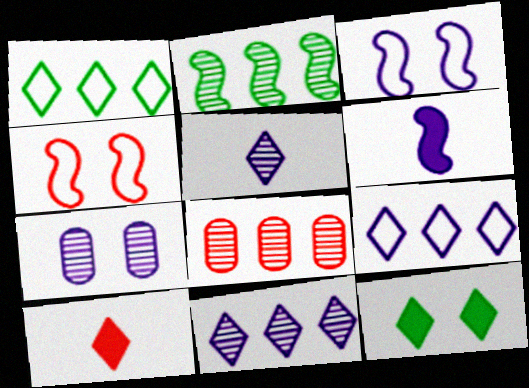[[2, 4, 6], 
[2, 8, 11], 
[4, 7, 12], 
[4, 8, 10], 
[6, 7, 9]]